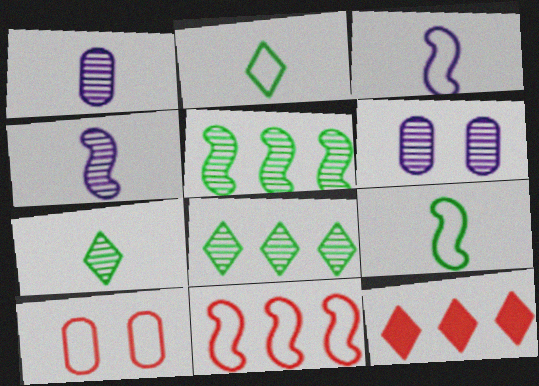[[6, 9, 12]]